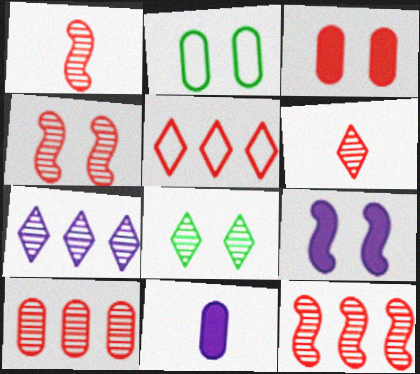[[1, 3, 5], 
[1, 4, 12], 
[2, 10, 11], 
[4, 6, 10], 
[6, 7, 8]]